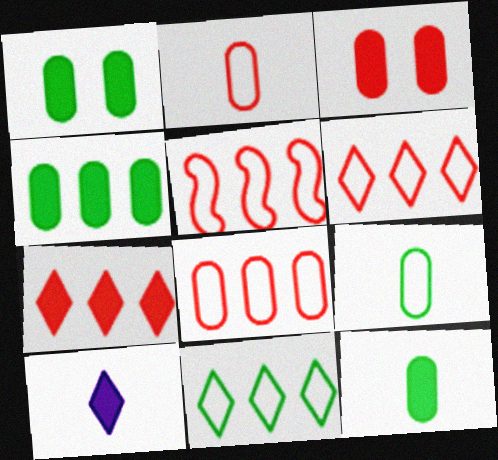[[1, 4, 12], 
[5, 6, 8]]